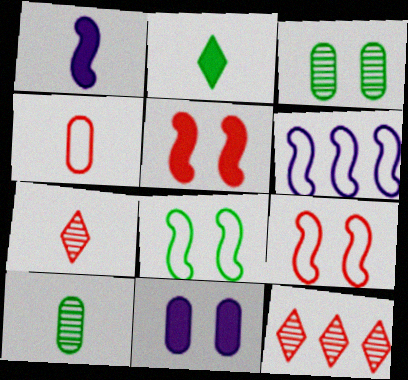[[4, 5, 12]]